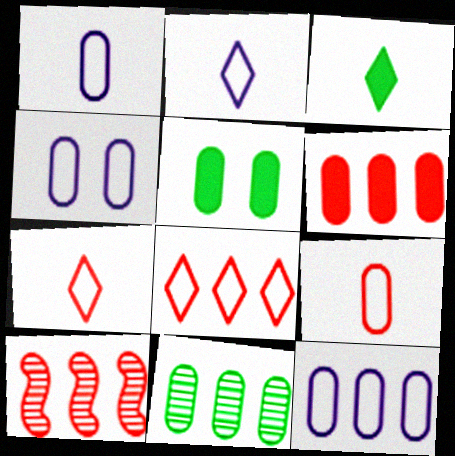[[1, 4, 12], 
[2, 5, 10], 
[3, 4, 10], 
[6, 8, 10], 
[6, 11, 12]]